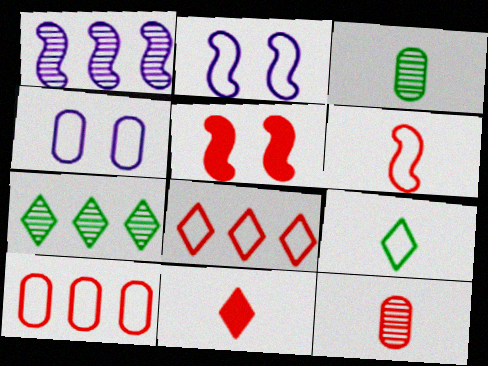[[2, 9, 10], 
[5, 8, 12], 
[6, 11, 12]]